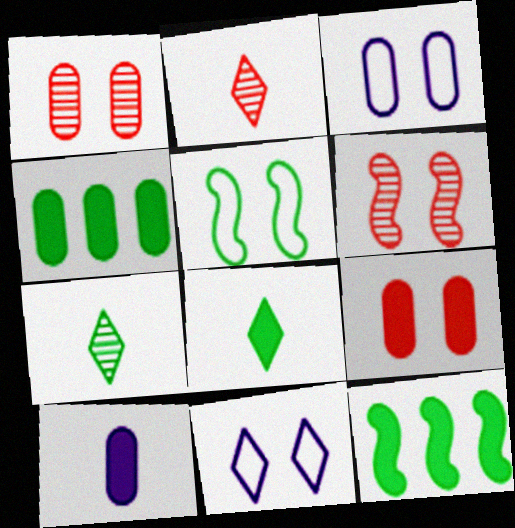[[2, 3, 12], 
[4, 5, 7], 
[4, 9, 10]]